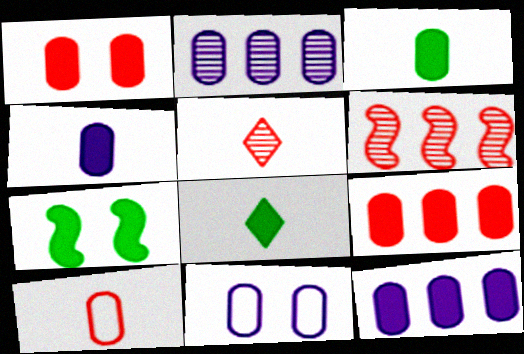[[1, 3, 12], 
[2, 4, 11], 
[6, 8, 11]]